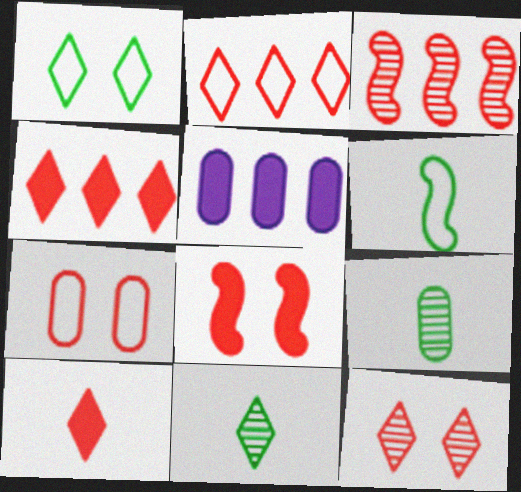[[2, 10, 12], 
[3, 7, 10], 
[5, 6, 12], 
[5, 7, 9], 
[7, 8, 12]]